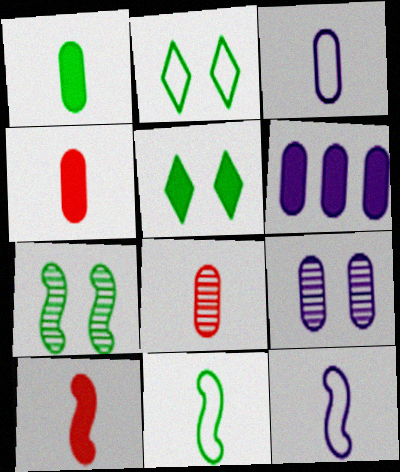[[1, 3, 8], 
[3, 6, 9], 
[5, 6, 10]]